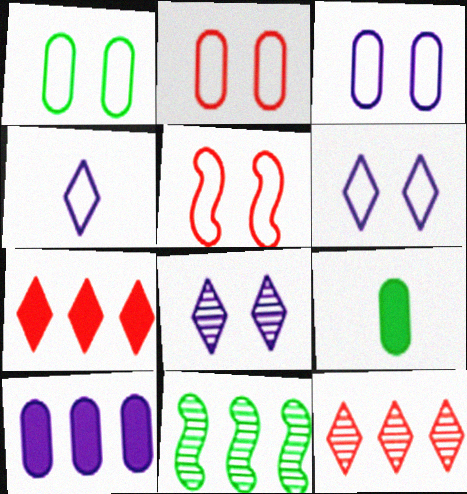[[1, 2, 3], 
[1, 5, 6]]